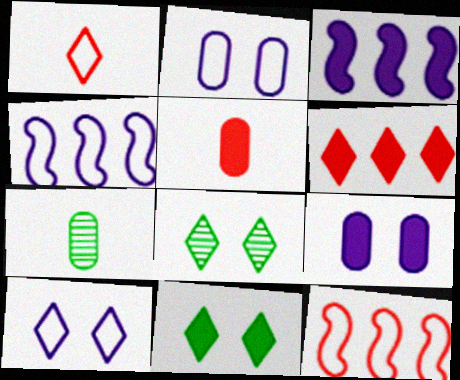[[3, 5, 11], 
[4, 5, 8]]